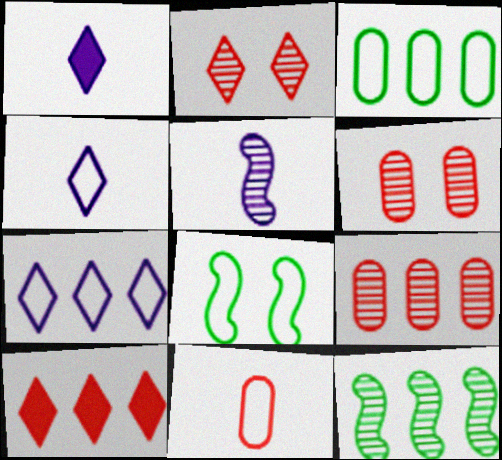[[1, 8, 9], 
[7, 8, 11]]